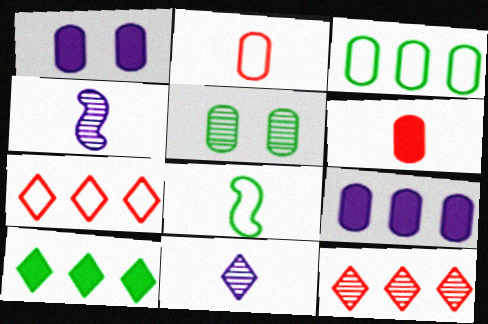[[1, 8, 12], 
[2, 5, 9], 
[4, 5, 12], 
[5, 8, 10], 
[6, 8, 11]]